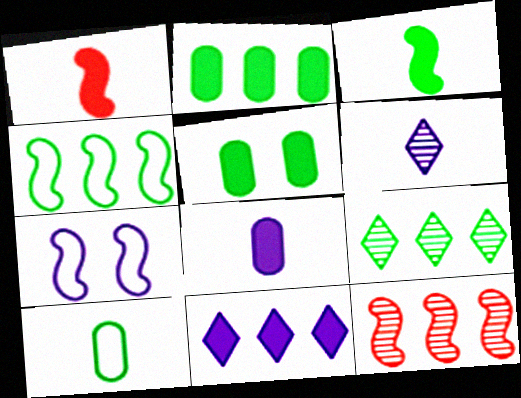[[1, 5, 11], 
[1, 6, 10], 
[2, 4, 9], 
[3, 7, 12]]